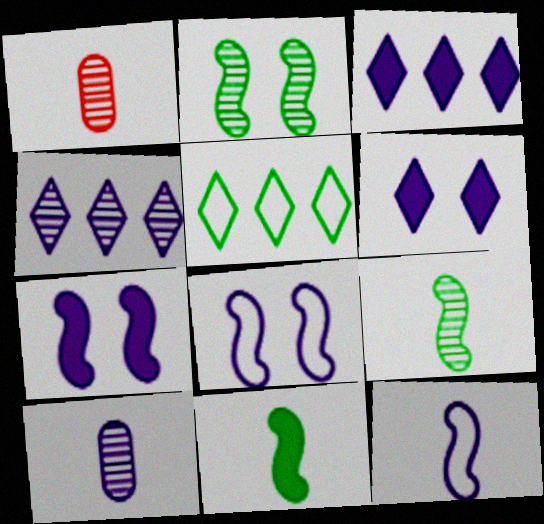[[1, 2, 4], 
[1, 5, 7], 
[3, 8, 10]]